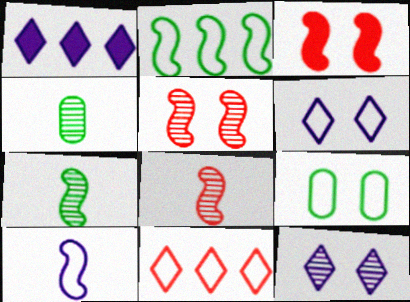[[1, 8, 9], 
[3, 9, 12], 
[9, 10, 11]]